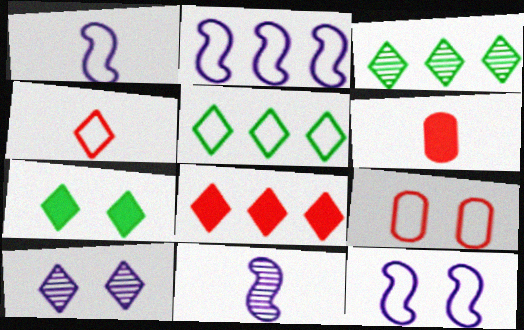[[1, 2, 12], 
[1, 5, 9], 
[3, 6, 12]]